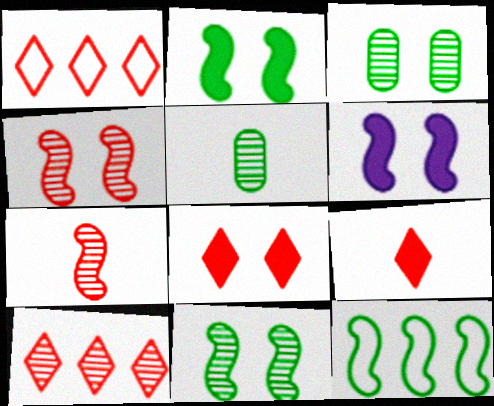[[1, 5, 6], 
[6, 7, 12]]